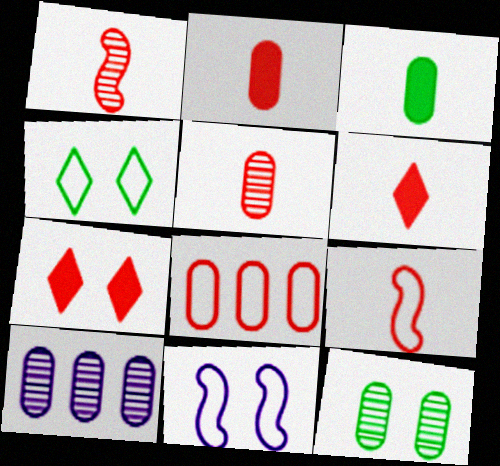[[1, 7, 8], 
[5, 6, 9], 
[5, 10, 12], 
[7, 11, 12]]